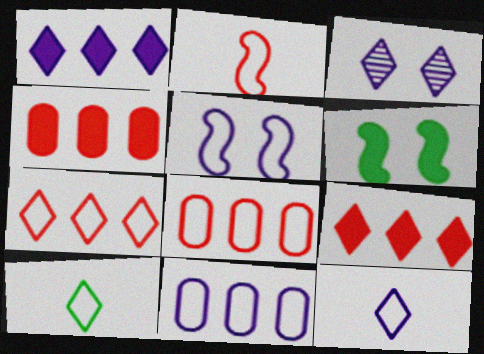[[1, 3, 12], 
[3, 9, 10], 
[5, 8, 10], 
[5, 11, 12]]